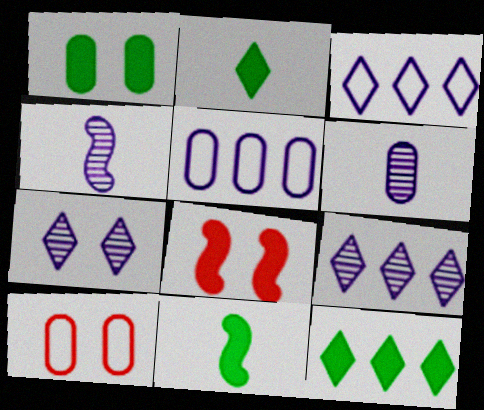[[1, 11, 12], 
[4, 10, 12], 
[9, 10, 11]]